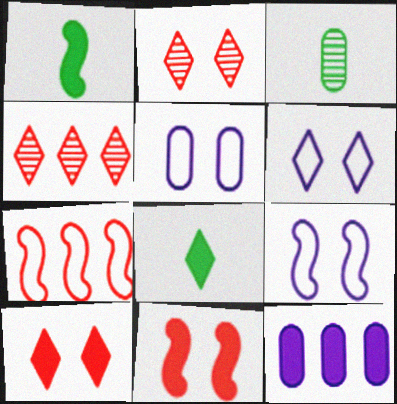[[1, 4, 5], 
[1, 10, 12], 
[4, 6, 8], 
[5, 6, 9], 
[8, 11, 12]]